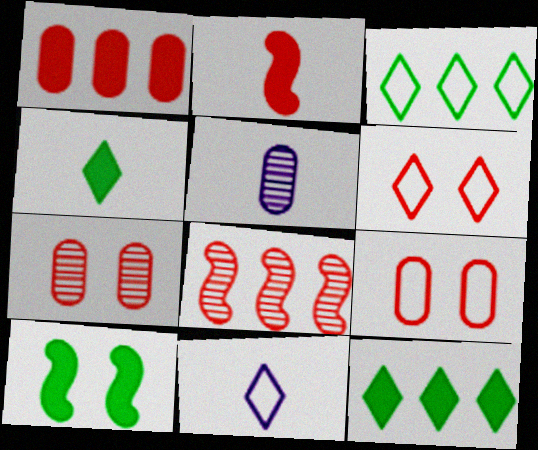[[3, 6, 11]]